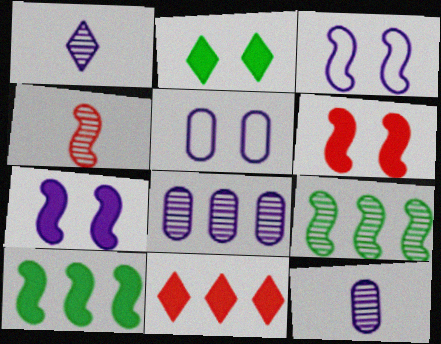[[3, 4, 10]]